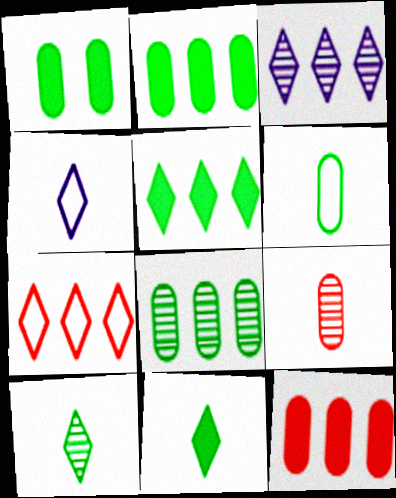[[1, 6, 8], 
[3, 5, 7]]